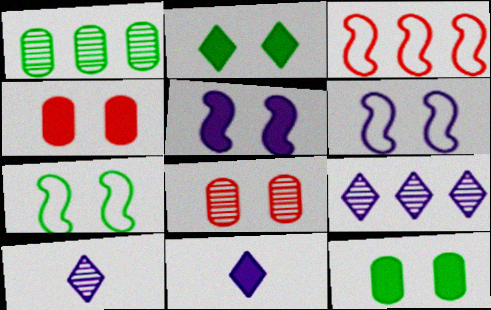[[2, 4, 5], 
[2, 6, 8], 
[3, 10, 12]]